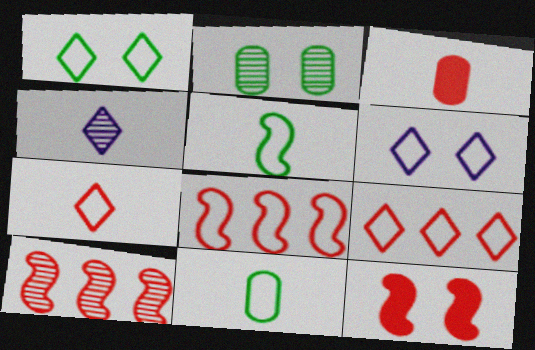[[2, 4, 10], 
[2, 6, 12], 
[3, 4, 5], 
[6, 8, 11]]